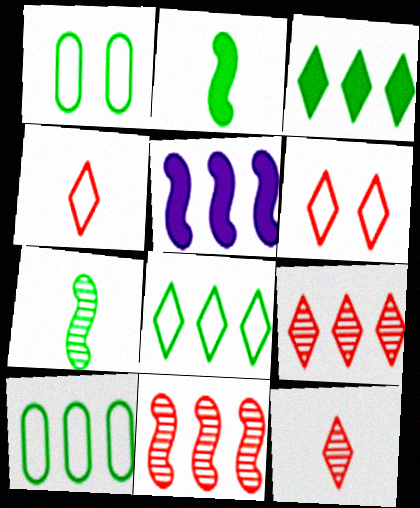[[1, 3, 7], 
[1, 5, 12], 
[5, 9, 10]]